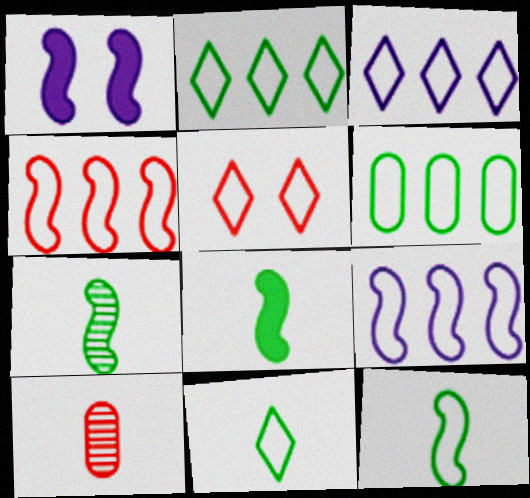[[1, 2, 10], 
[1, 4, 7], 
[3, 4, 6], 
[3, 5, 11], 
[7, 8, 12]]